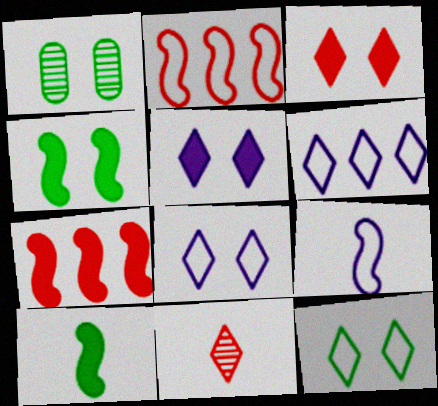[[1, 4, 12]]